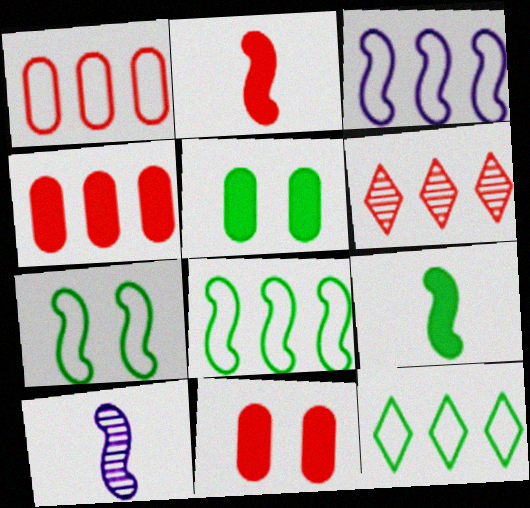[[1, 3, 12], 
[10, 11, 12]]